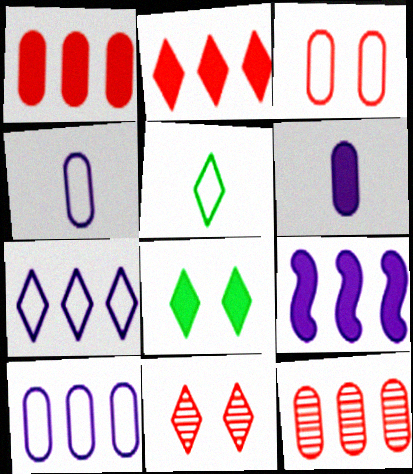[]